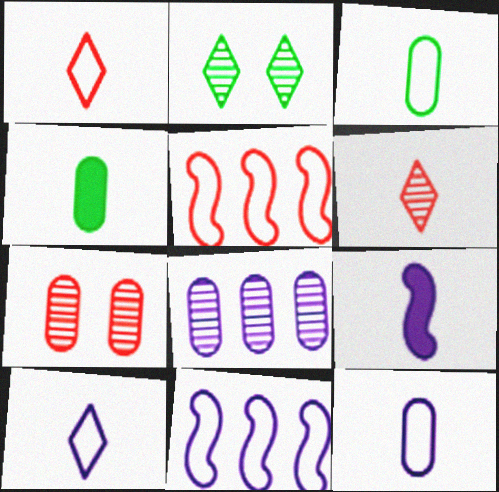[[3, 6, 9]]